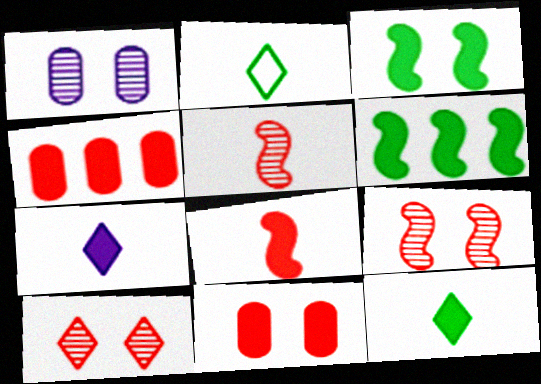[[3, 4, 7], 
[6, 7, 11]]